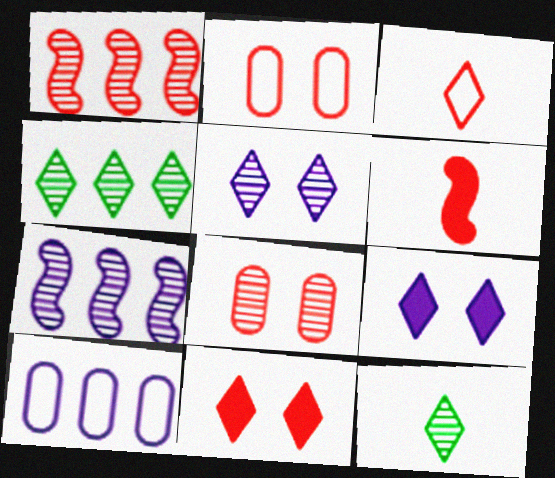[[3, 4, 9], 
[7, 8, 12]]